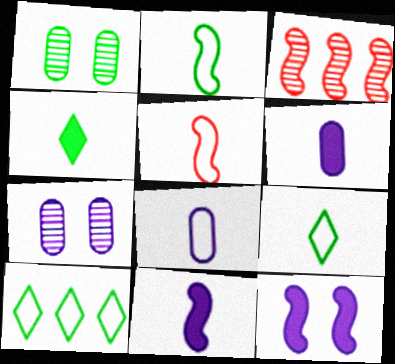[[2, 3, 12], 
[5, 8, 9]]